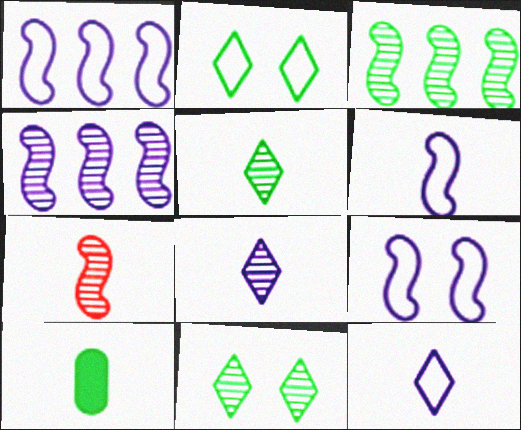[[1, 6, 9], 
[2, 3, 10], 
[7, 10, 12]]